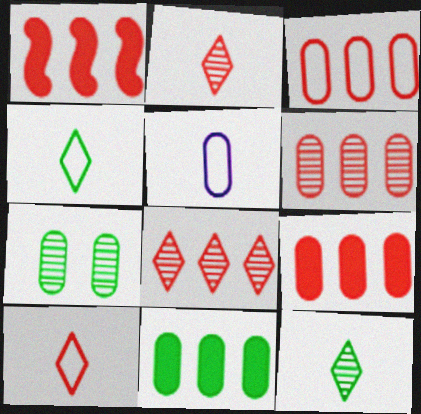[[1, 3, 8], 
[3, 6, 9], 
[5, 7, 9]]